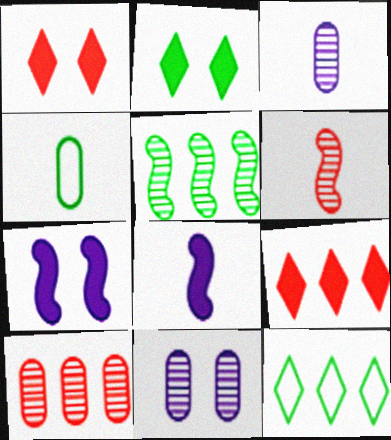[[2, 4, 5]]